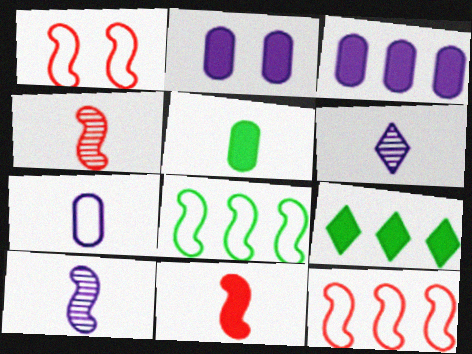[[2, 9, 11]]